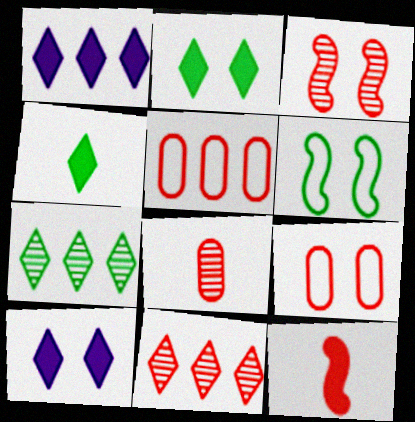[[1, 6, 8], 
[3, 8, 11], 
[9, 11, 12]]